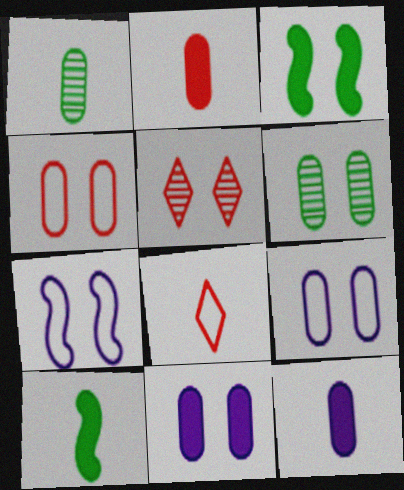[[3, 5, 9], 
[4, 6, 11]]